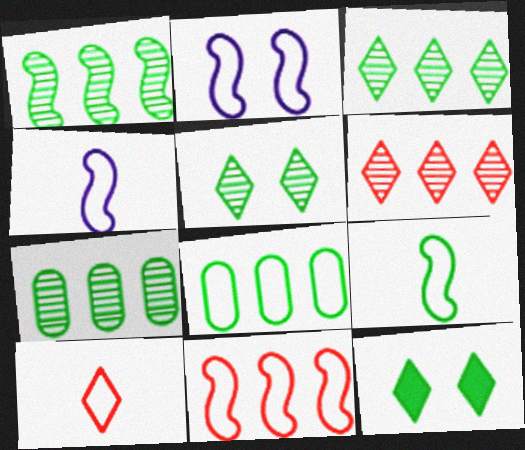[[1, 3, 7], 
[2, 8, 10], 
[2, 9, 11], 
[7, 9, 12]]